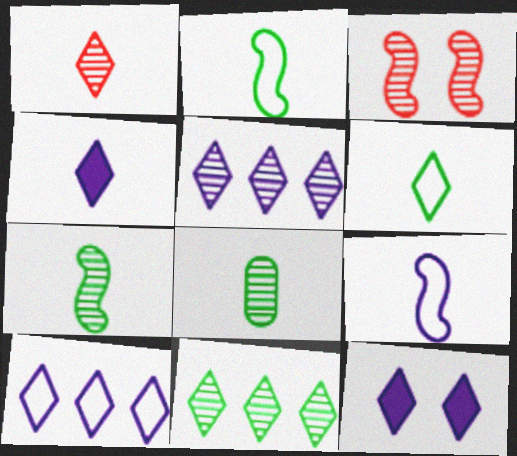[[1, 4, 6], 
[3, 5, 8]]